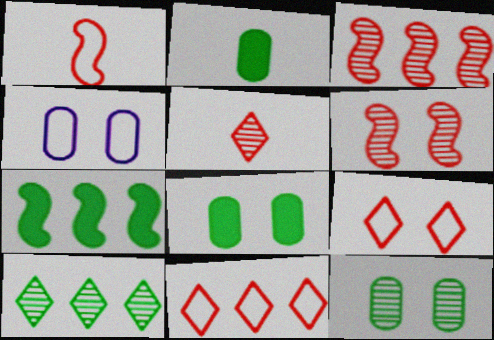[[4, 5, 7]]